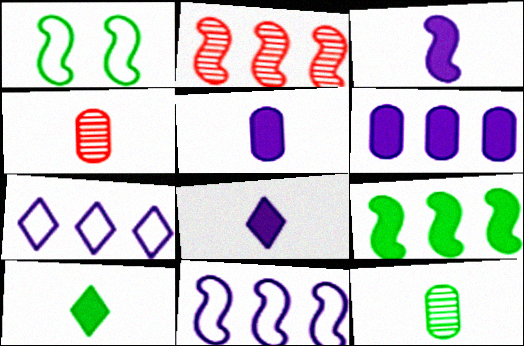[[1, 2, 3], 
[2, 9, 11], 
[3, 5, 8]]